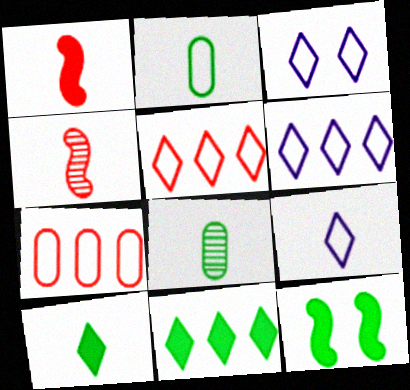[[1, 8, 9], 
[3, 6, 9]]